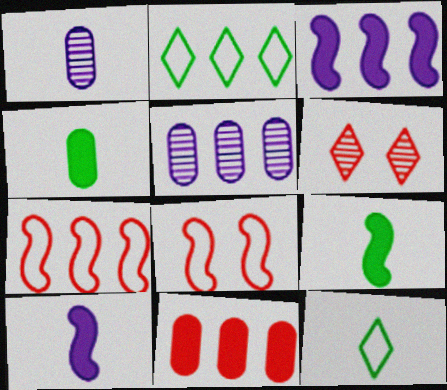[]